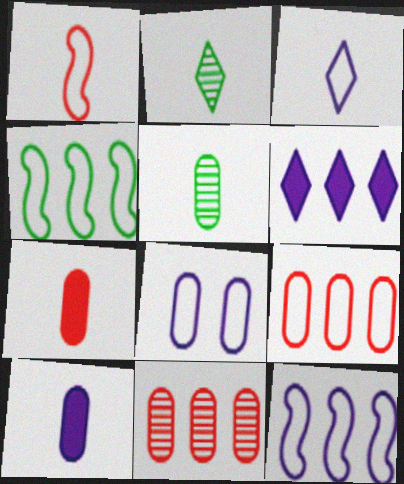[[1, 2, 10], 
[3, 8, 12], 
[4, 6, 11]]